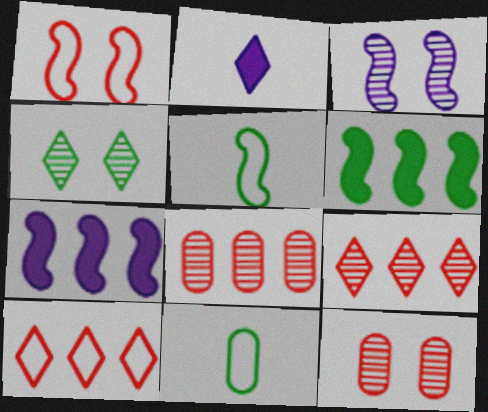[[2, 4, 10], 
[3, 4, 12], 
[4, 6, 11]]